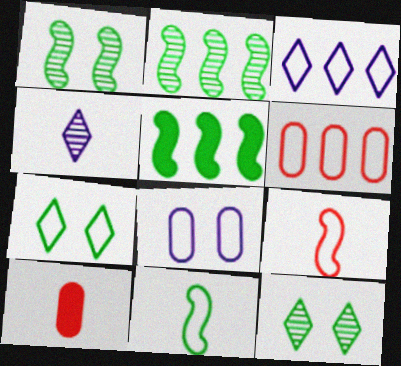[[1, 3, 10], 
[1, 5, 11], 
[4, 10, 11]]